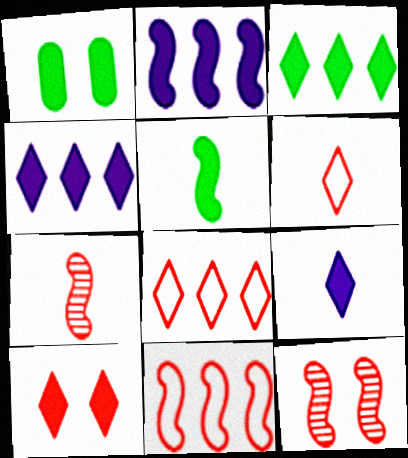[[1, 3, 5], 
[3, 9, 10]]